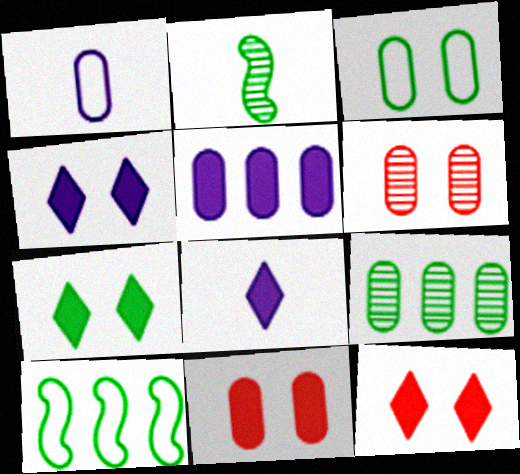[[1, 9, 11], 
[4, 7, 12], 
[6, 8, 10]]